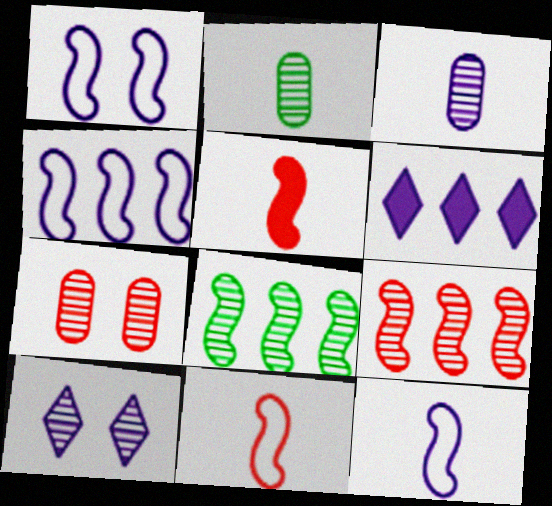[[1, 3, 6], 
[1, 4, 12], 
[1, 5, 8], 
[2, 9, 10]]